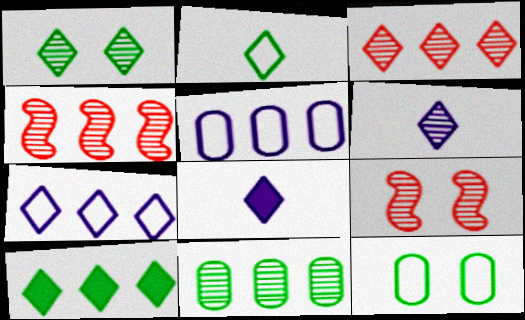[[1, 2, 10], 
[1, 3, 6], 
[3, 7, 10], 
[4, 5, 10], 
[4, 8, 12], 
[6, 9, 11]]